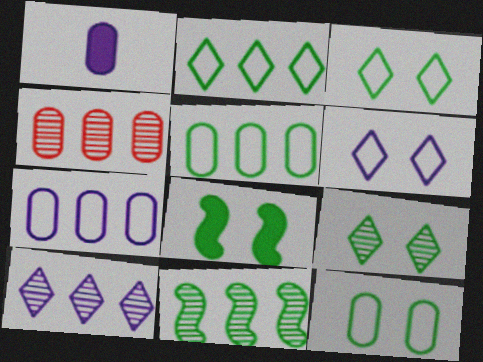[[1, 4, 12], 
[4, 10, 11], 
[8, 9, 12]]